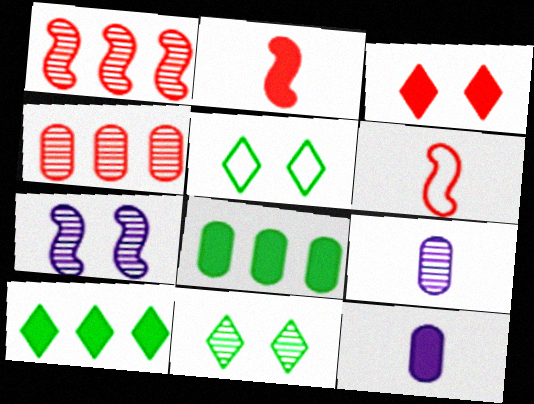[[1, 5, 12], 
[1, 9, 11], 
[3, 4, 6]]